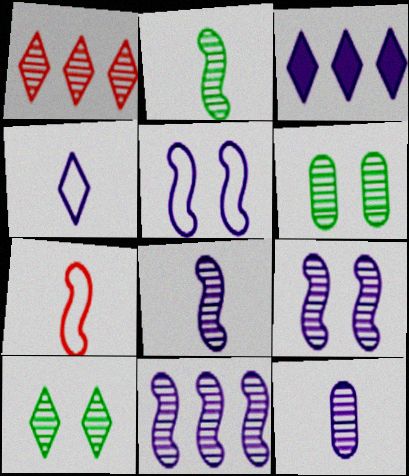[[1, 6, 8], 
[3, 5, 12], 
[3, 6, 7], 
[8, 9, 11]]